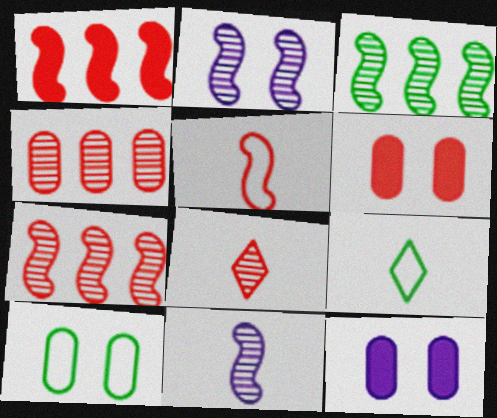[[7, 9, 12]]